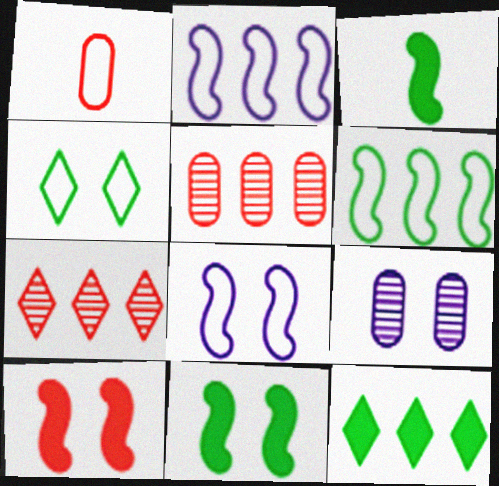[[1, 2, 4], 
[1, 7, 10], 
[2, 5, 12], 
[4, 9, 10]]